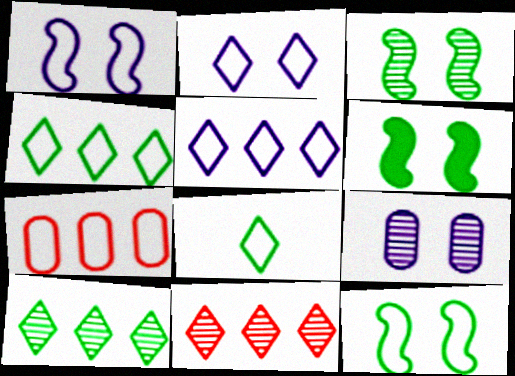[[1, 7, 8], 
[3, 6, 12]]